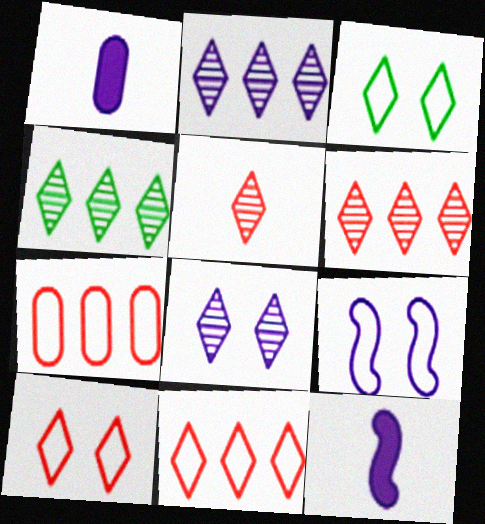[[1, 2, 9], 
[2, 4, 6], 
[4, 5, 8]]